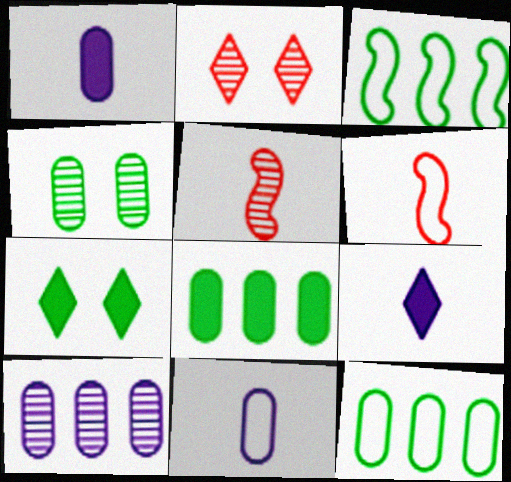[[1, 2, 3], 
[6, 7, 10]]